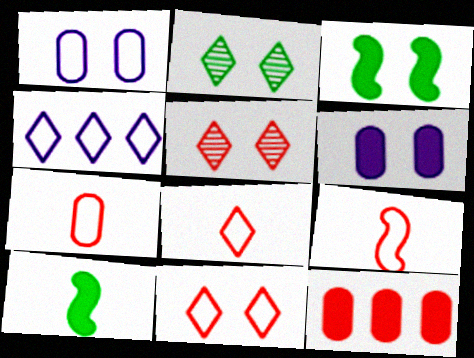[[1, 3, 5], 
[5, 9, 12], 
[7, 8, 9]]